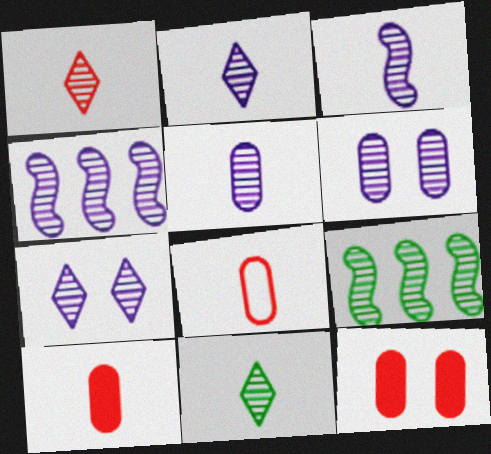[[1, 2, 11], 
[1, 6, 9], 
[2, 3, 5], 
[2, 4, 6], 
[4, 5, 7]]